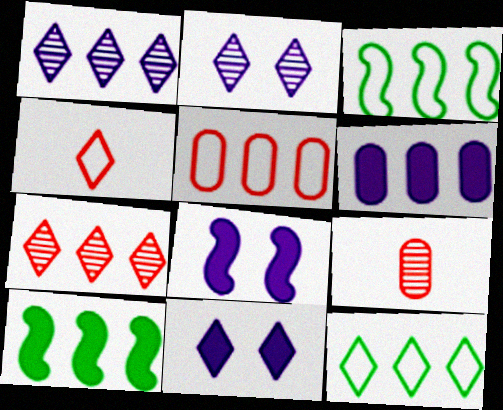[[1, 5, 10], 
[3, 6, 7], 
[3, 9, 11], 
[8, 9, 12]]